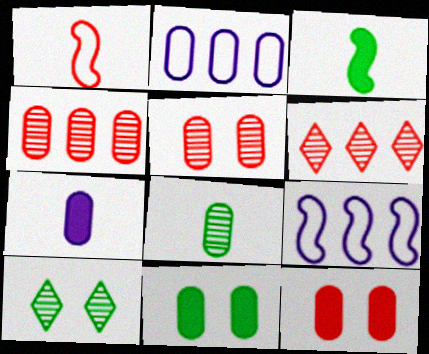[[1, 6, 12], 
[2, 8, 12]]